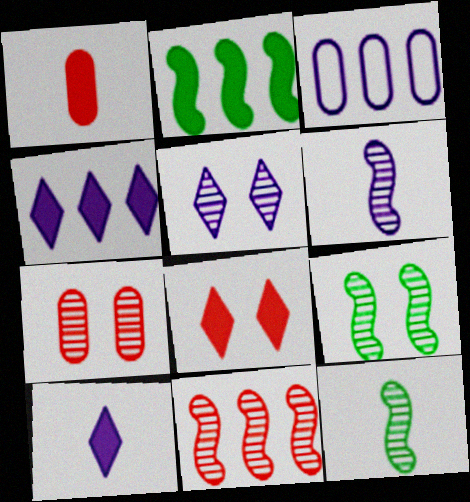[[3, 8, 12], 
[5, 7, 9], 
[6, 9, 11]]